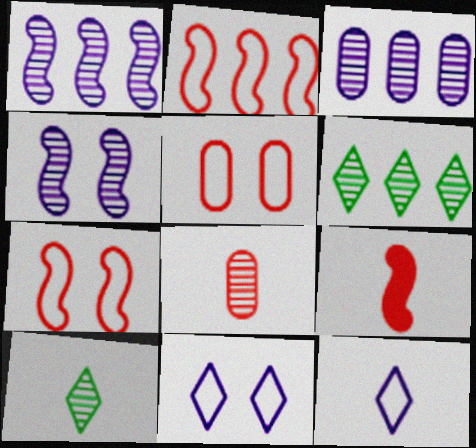[[4, 6, 8]]